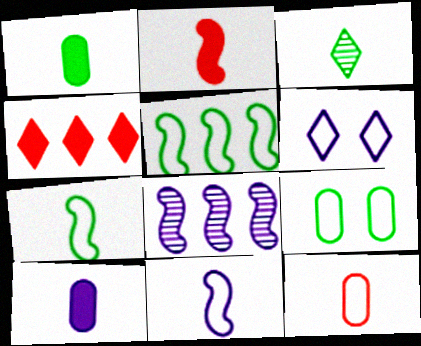[[1, 3, 7], 
[3, 4, 6], 
[5, 6, 12], 
[6, 8, 10]]